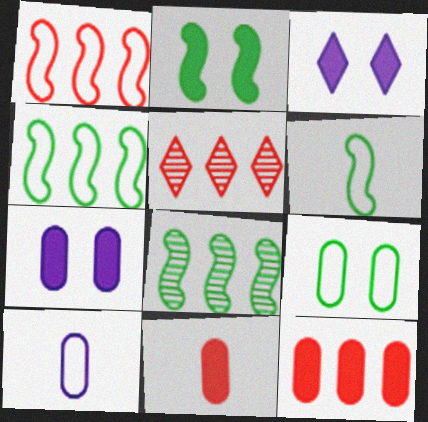[[1, 5, 12], 
[2, 5, 10], 
[2, 6, 8], 
[5, 6, 7]]